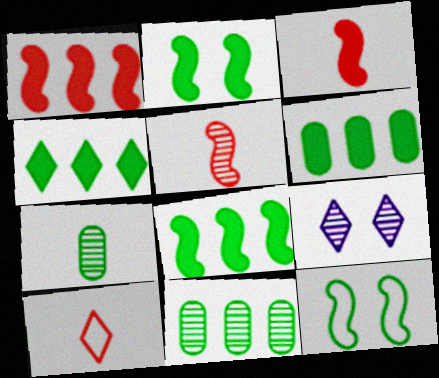[[4, 6, 8], 
[4, 7, 12], 
[4, 9, 10], 
[5, 9, 11]]